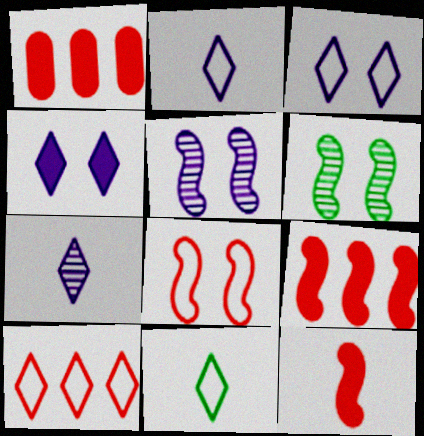[[1, 2, 6], 
[1, 5, 11], 
[3, 10, 11]]